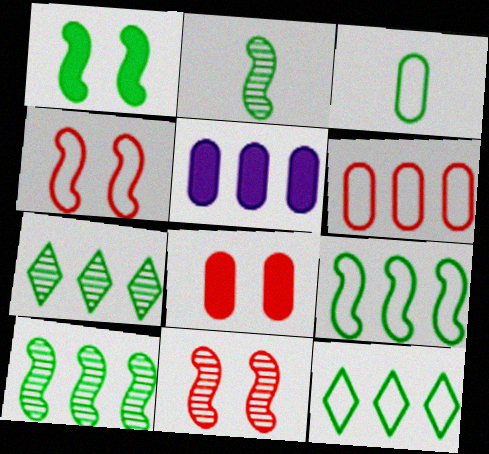[[1, 2, 9], 
[1, 3, 7]]